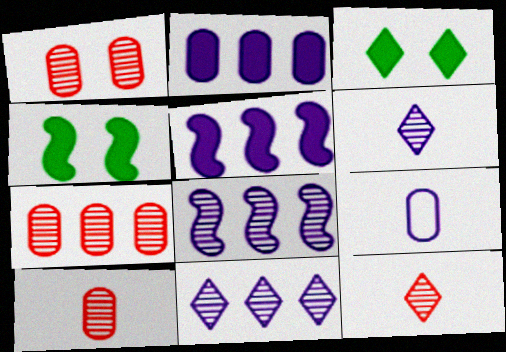[[1, 7, 10]]